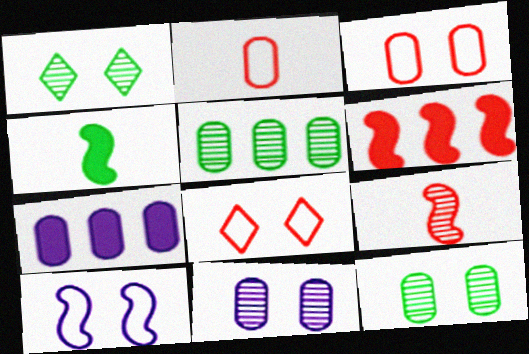[[2, 7, 12]]